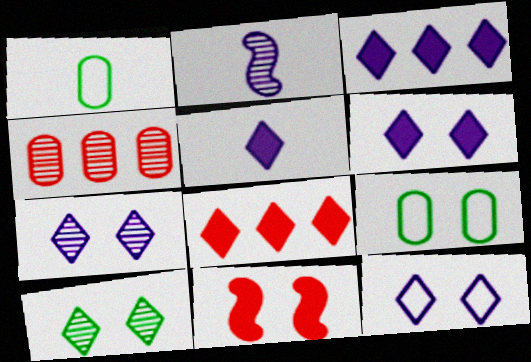[[2, 4, 10], 
[2, 8, 9], 
[3, 5, 6], 
[6, 7, 12], 
[7, 9, 11]]